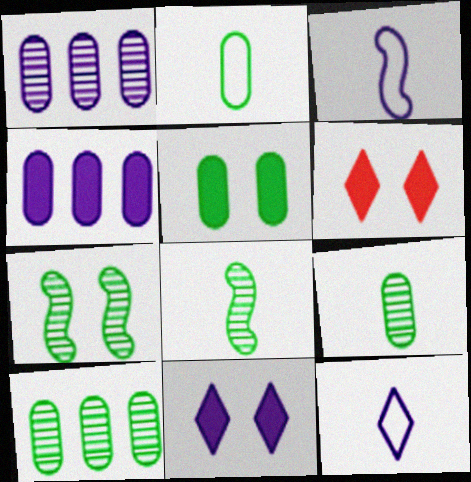[[1, 3, 11], 
[2, 5, 10], 
[3, 6, 10]]